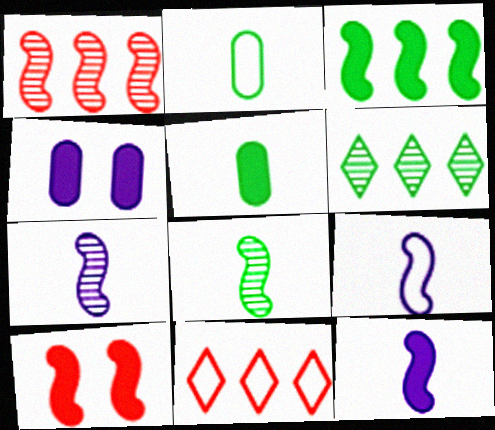[[3, 10, 12], 
[4, 8, 11], 
[7, 9, 12]]